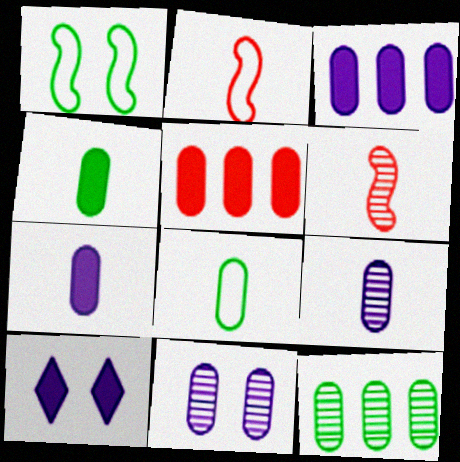[[2, 10, 12], 
[5, 8, 11]]